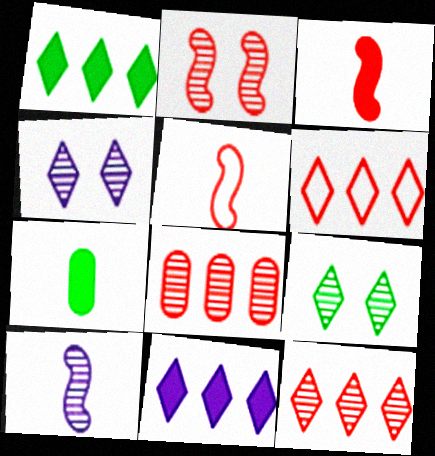[[8, 9, 10]]